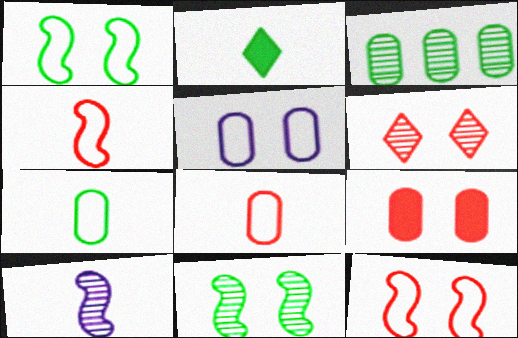[[1, 2, 3], 
[2, 8, 10], 
[3, 6, 10], 
[6, 9, 12]]